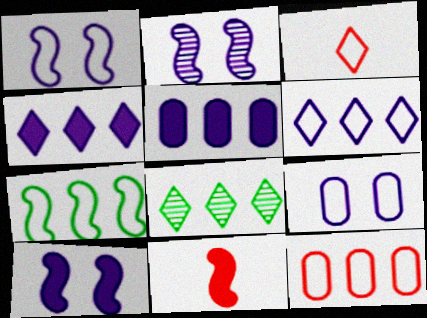[[1, 2, 10], 
[2, 7, 11], 
[3, 7, 9], 
[6, 7, 12], 
[8, 9, 11]]